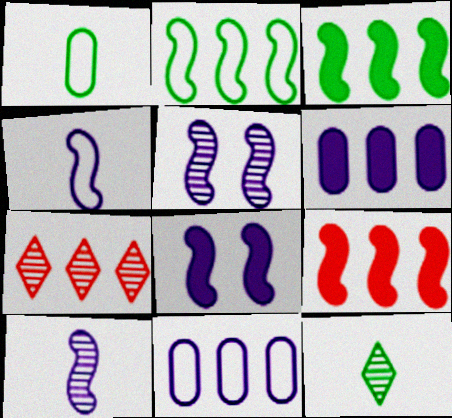[[1, 7, 8], 
[2, 6, 7], 
[3, 7, 11]]